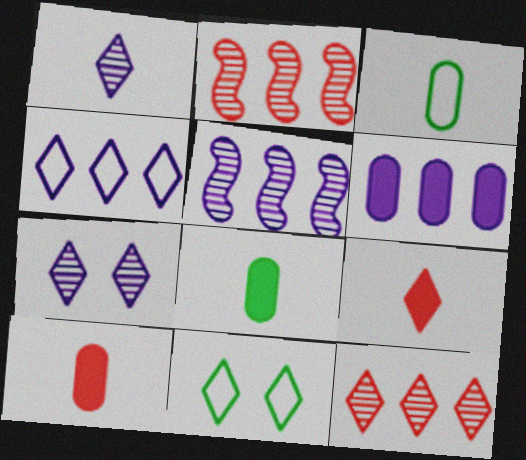[[4, 5, 6], 
[5, 10, 11]]